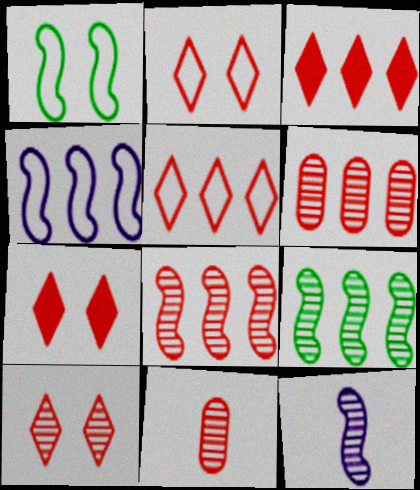[[2, 7, 10], 
[8, 10, 11]]